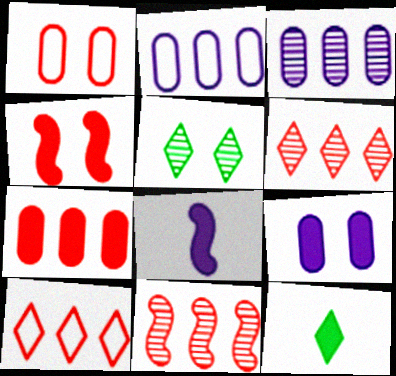[[7, 10, 11]]